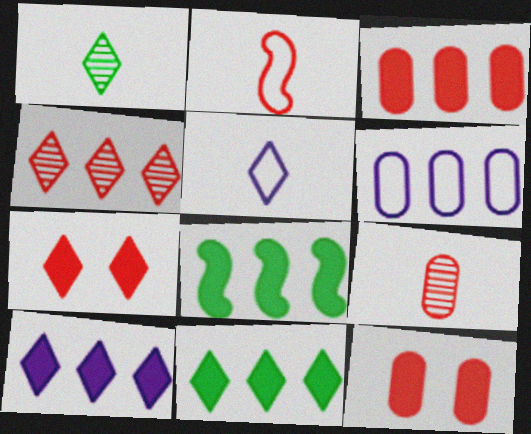[[2, 4, 12], 
[3, 8, 10], 
[4, 6, 8]]